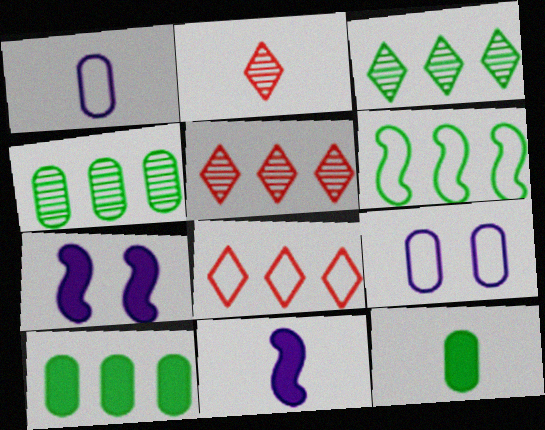[[3, 6, 10]]